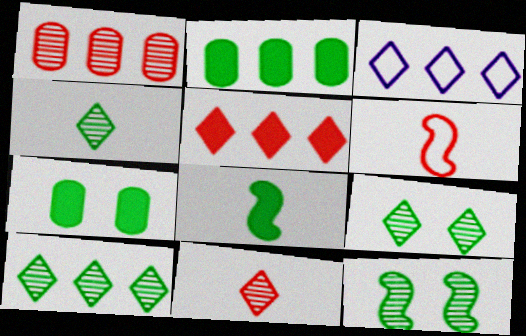[[3, 5, 10], 
[4, 9, 10]]